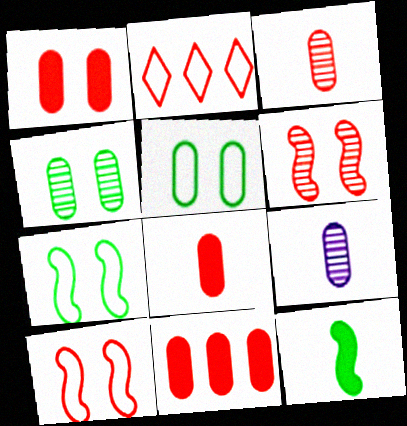[[1, 8, 11], 
[2, 6, 8], 
[5, 9, 11]]